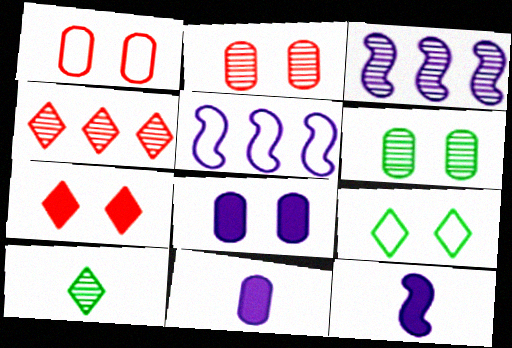[[1, 6, 8], 
[2, 3, 10]]